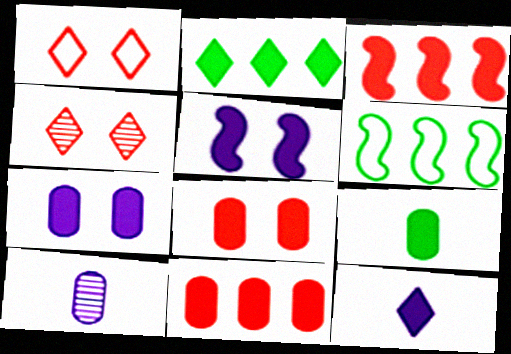[[7, 9, 11]]